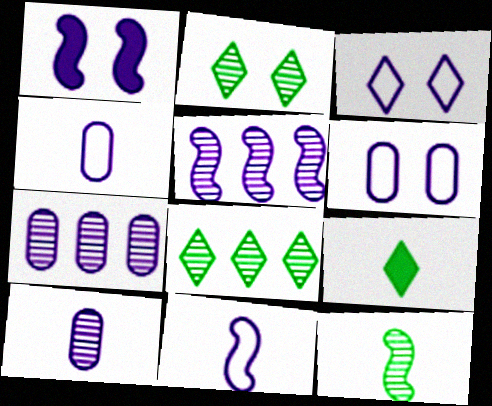[[1, 5, 11]]